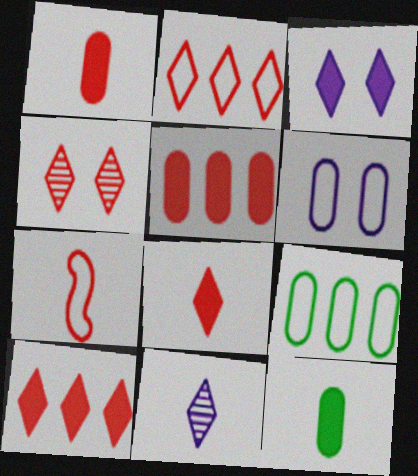[[2, 4, 8], 
[4, 5, 7], 
[7, 11, 12]]